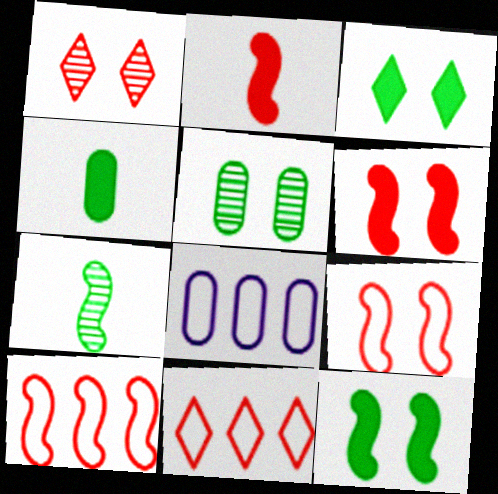[]